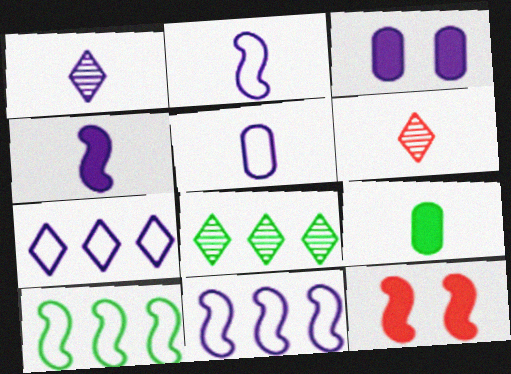[[1, 3, 11], 
[1, 4, 5], 
[2, 6, 9], 
[3, 6, 10], 
[5, 8, 12]]